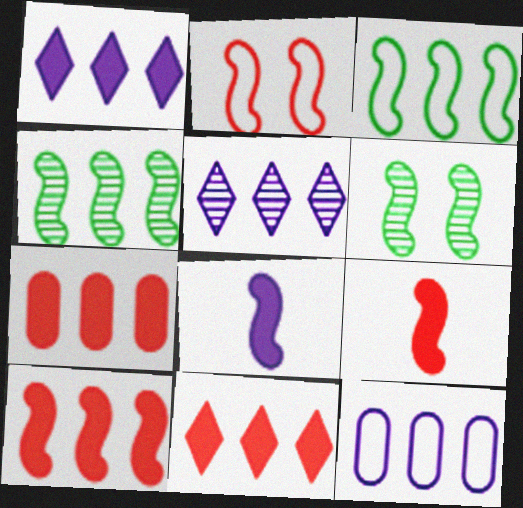[[2, 4, 8], 
[3, 5, 7], 
[4, 11, 12], 
[7, 10, 11]]